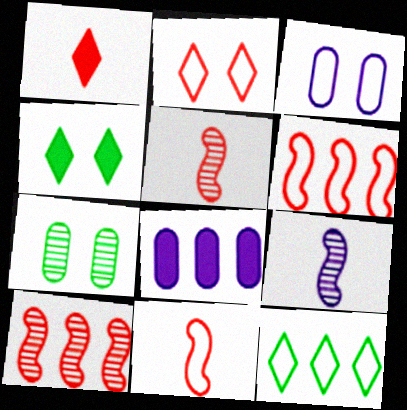[[3, 11, 12], 
[8, 10, 12]]